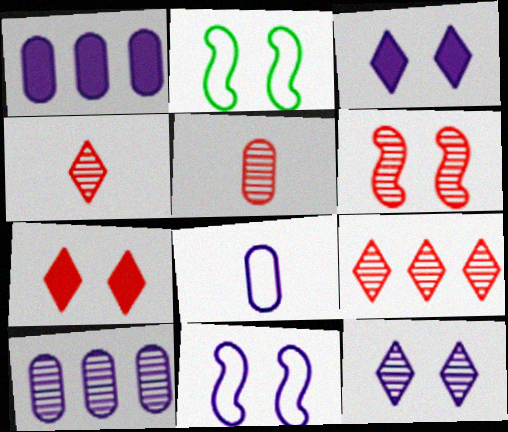[[1, 2, 4], 
[5, 6, 9]]